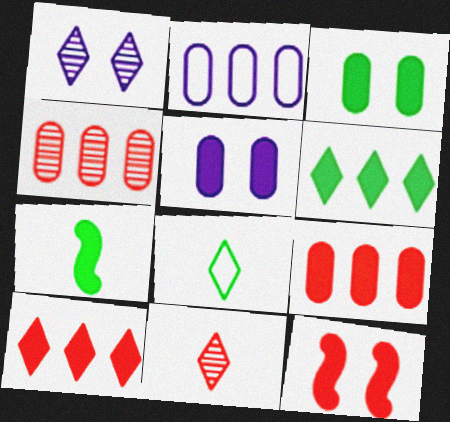[[1, 8, 10], 
[3, 6, 7], 
[5, 7, 10]]